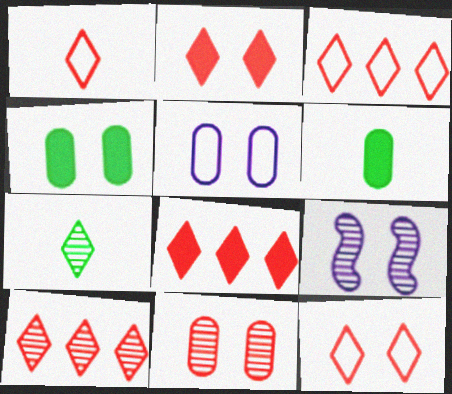[[1, 2, 10], 
[1, 3, 12], 
[3, 6, 9], 
[3, 8, 10], 
[4, 5, 11], 
[4, 9, 12]]